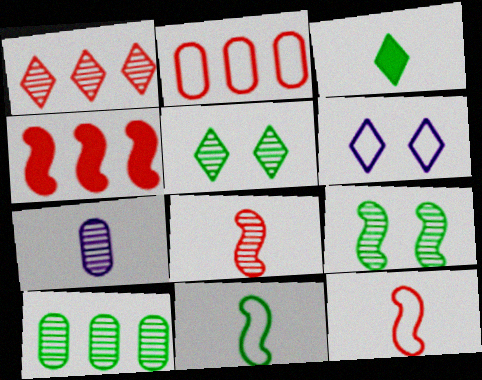[[1, 2, 4], 
[1, 3, 6], 
[1, 7, 9], 
[2, 6, 11], 
[3, 7, 12]]